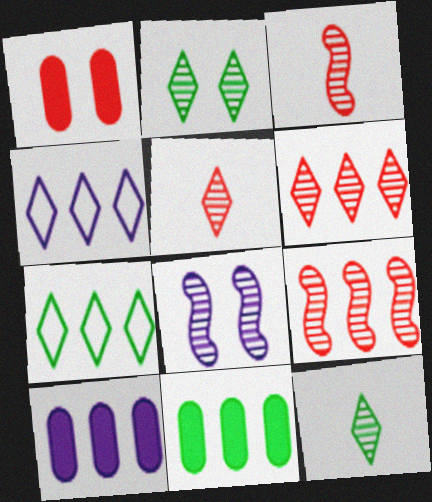[[4, 9, 11], 
[7, 9, 10]]